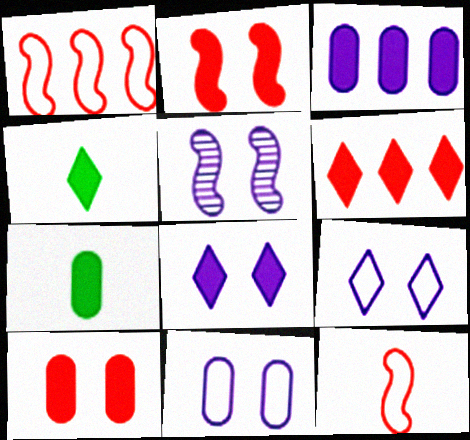[[2, 3, 4], 
[3, 7, 10], 
[4, 6, 8], 
[5, 8, 11]]